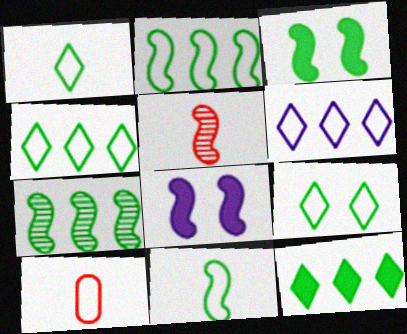[[1, 4, 9], 
[2, 5, 8], 
[3, 7, 11]]